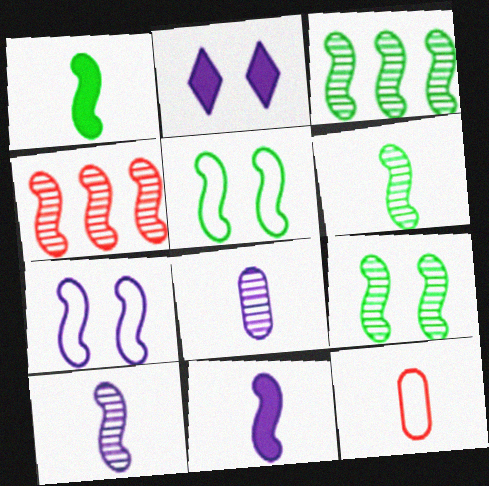[[1, 3, 5], 
[1, 4, 7], 
[2, 3, 12], 
[3, 6, 9], 
[4, 5, 11], 
[4, 9, 10]]